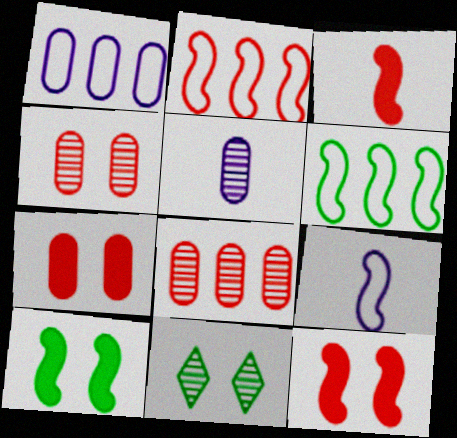[[1, 3, 11]]